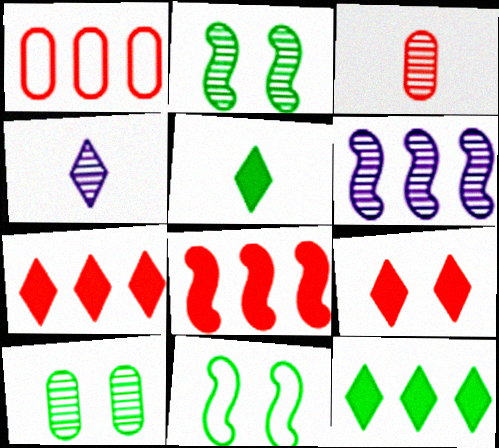[[1, 6, 12]]